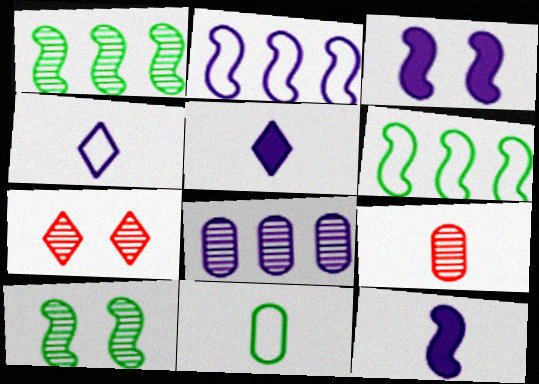[[3, 4, 8]]